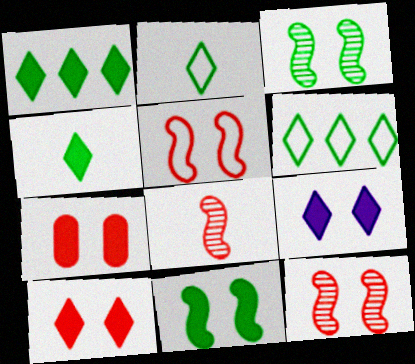[[7, 9, 11]]